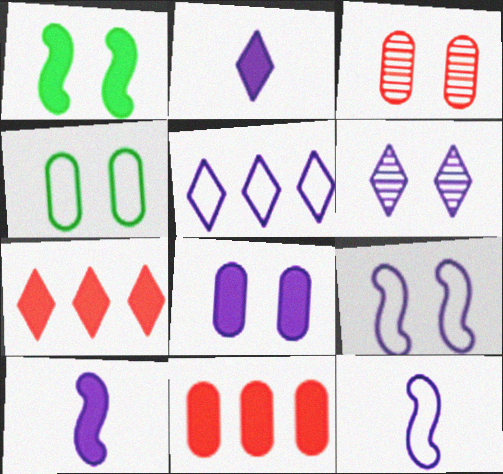[[1, 2, 11], 
[2, 5, 6], 
[3, 4, 8], 
[6, 8, 9]]